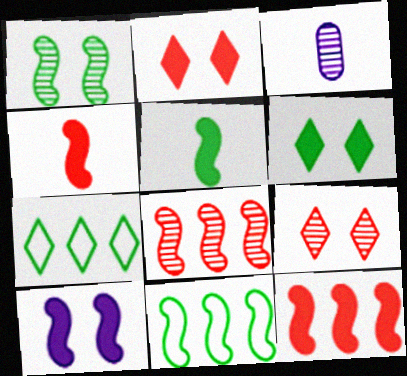[[1, 5, 11], 
[2, 3, 11], 
[5, 10, 12]]